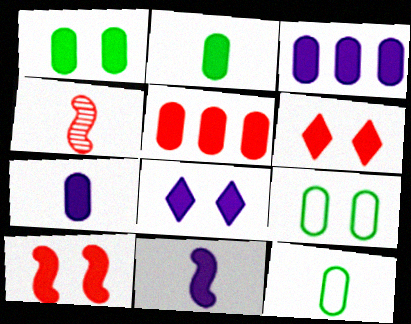[[1, 5, 7], 
[1, 8, 10], 
[3, 8, 11]]